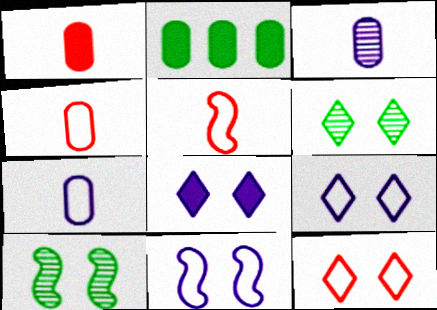[[6, 8, 12]]